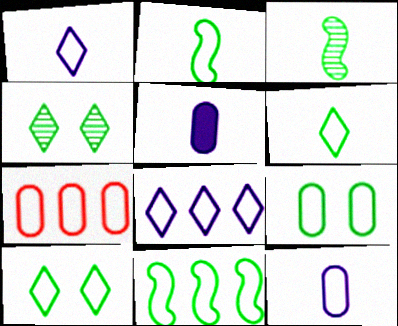[[6, 9, 11], 
[7, 8, 11], 
[7, 9, 12]]